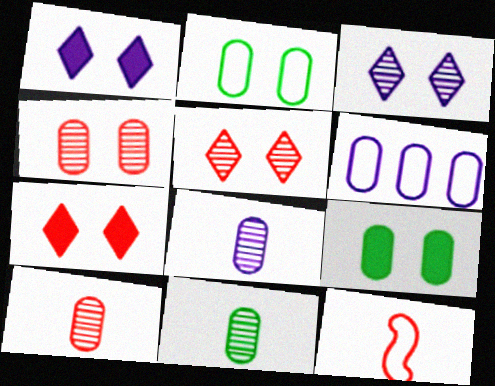[[6, 9, 10], 
[8, 10, 11]]